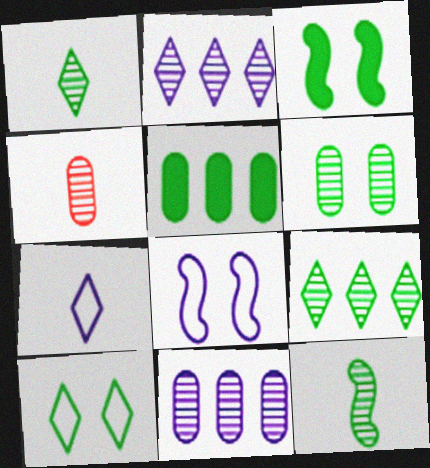[[3, 6, 10], 
[4, 6, 11], 
[5, 10, 12], 
[6, 9, 12]]